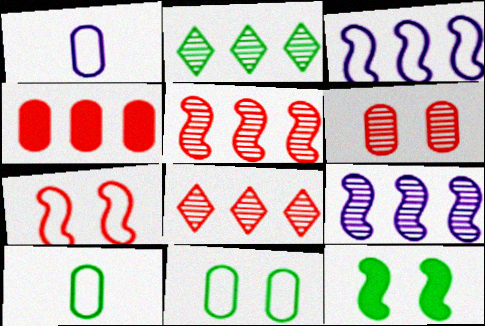[[1, 8, 12], 
[2, 3, 4], 
[2, 10, 12]]